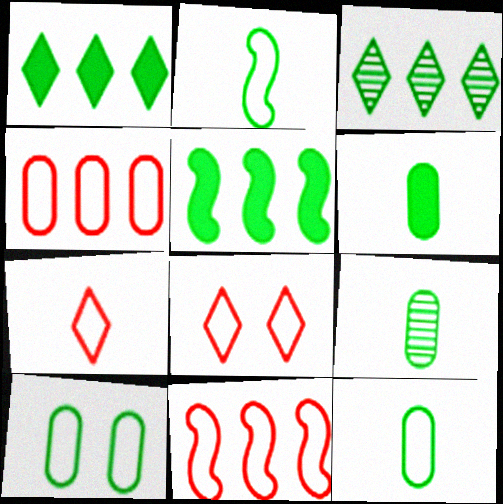[[6, 9, 12]]